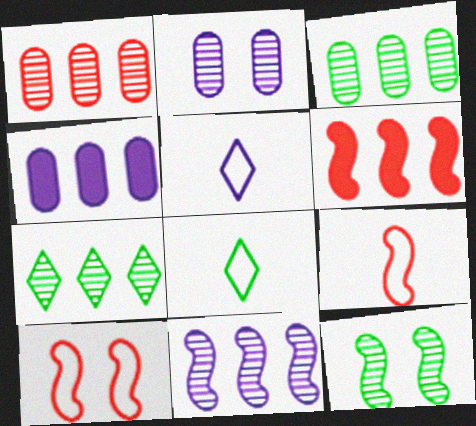[[1, 7, 11], 
[2, 6, 8]]